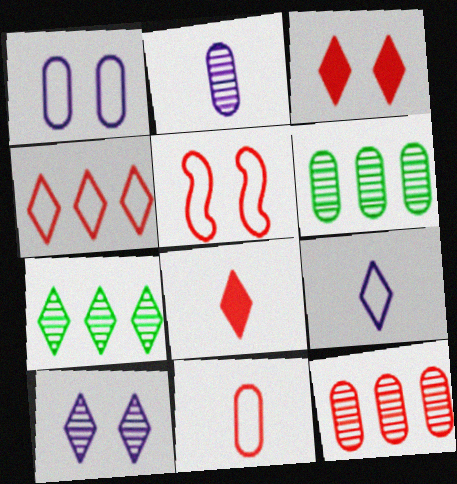[[3, 7, 9], 
[4, 5, 11], 
[5, 8, 12]]